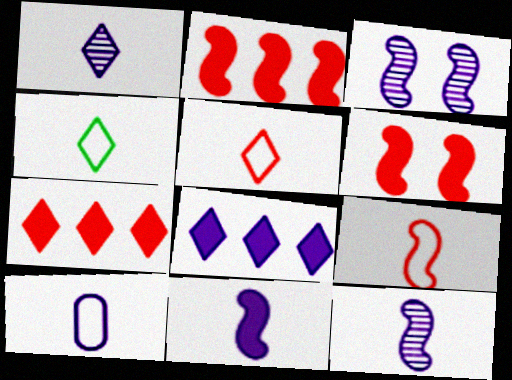[[1, 10, 11], 
[3, 8, 10], 
[4, 9, 10]]